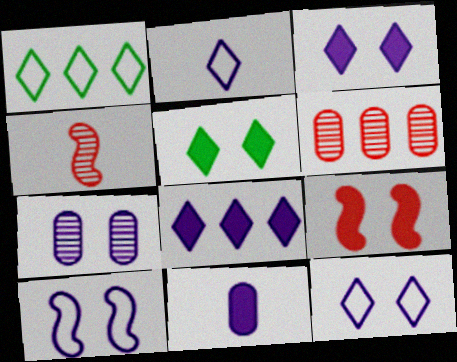[[3, 7, 10]]